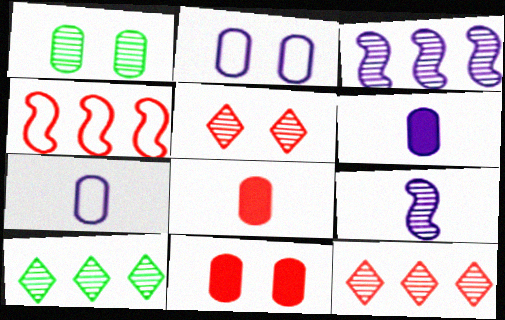[[1, 2, 11], 
[1, 9, 12], 
[4, 5, 8]]